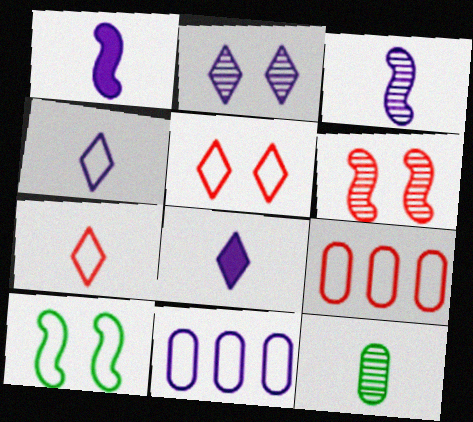[[1, 2, 11], 
[1, 7, 12], 
[4, 9, 10], 
[7, 10, 11]]